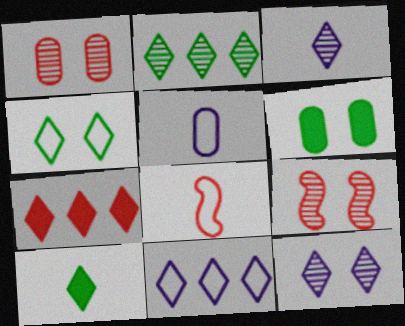[[1, 7, 8], 
[2, 4, 10], 
[2, 7, 11], 
[3, 4, 7]]